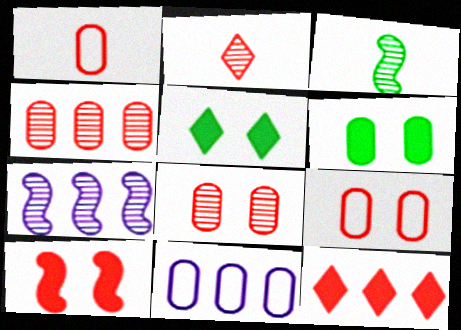[[1, 5, 7]]